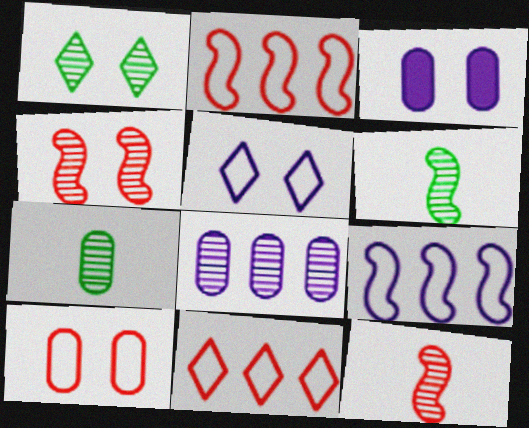[[1, 8, 12], 
[3, 6, 11]]